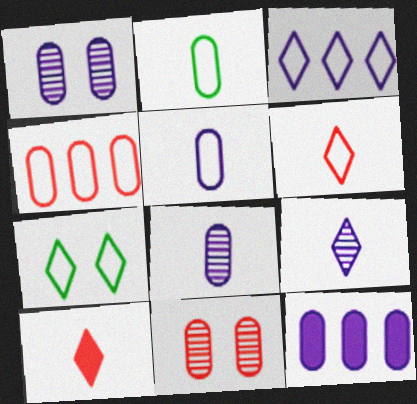[[1, 5, 12], 
[2, 11, 12], 
[3, 6, 7]]